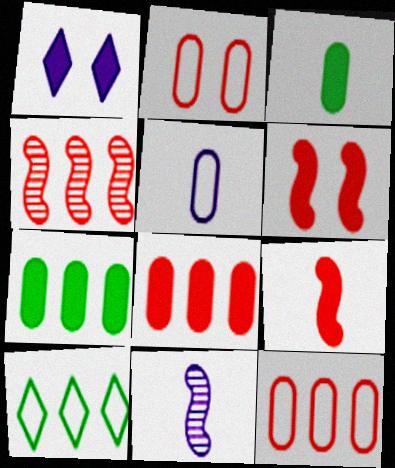[[1, 7, 9]]